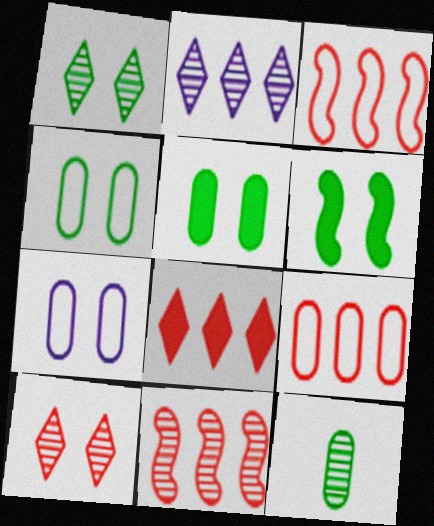[[1, 4, 6], 
[6, 7, 10], 
[8, 9, 11]]